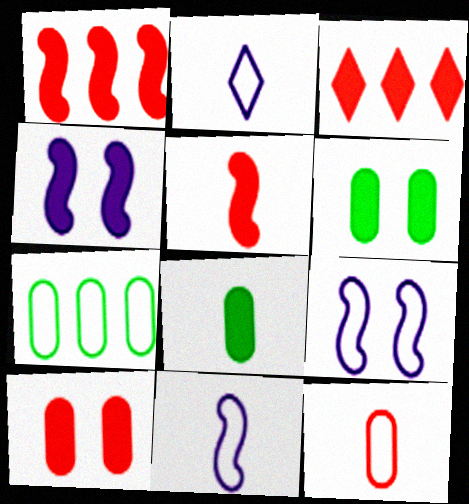[[3, 4, 8], 
[3, 5, 10]]